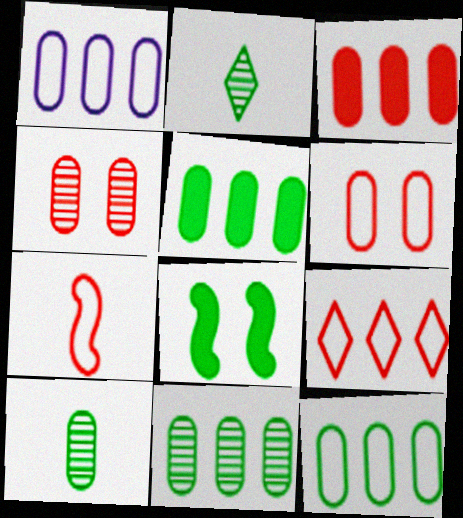[[1, 3, 11], 
[2, 8, 12], 
[5, 11, 12], 
[6, 7, 9]]